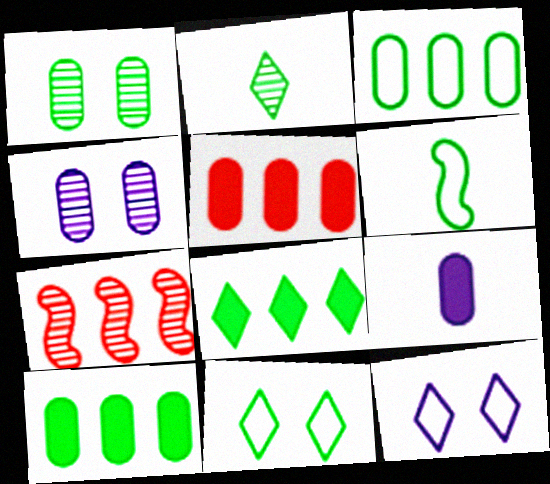[[1, 6, 8], 
[2, 4, 7], 
[2, 8, 11], 
[3, 6, 11], 
[7, 9, 11]]